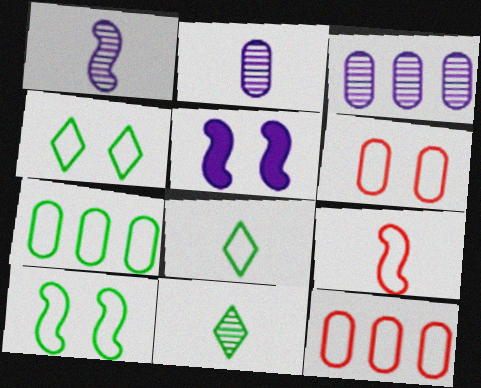[[5, 11, 12], 
[7, 8, 10]]